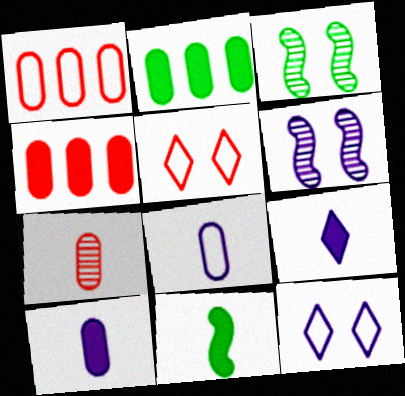[[1, 3, 9]]